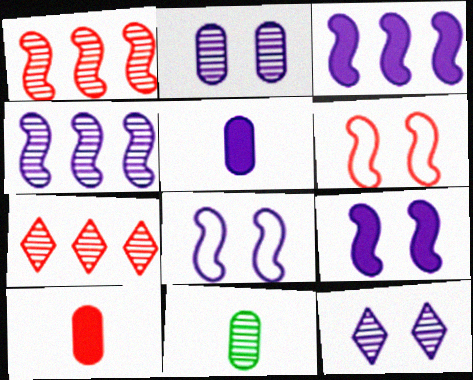[[1, 11, 12], 
[6, 7, 10]]